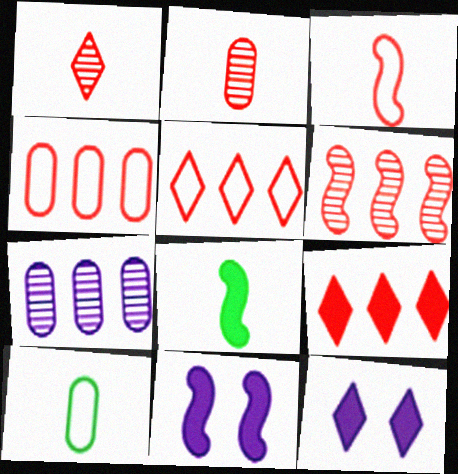[[4, 6, 9], 
[6, 10, 12]]